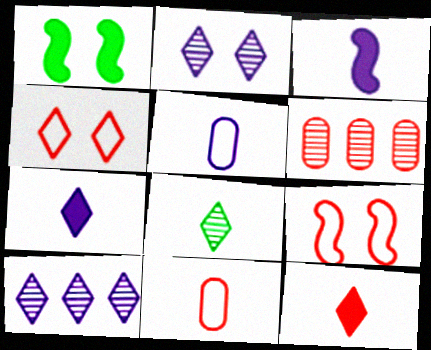[[1, 10, 11], 
[3, 8, 11], 
[6, 9, 12]]